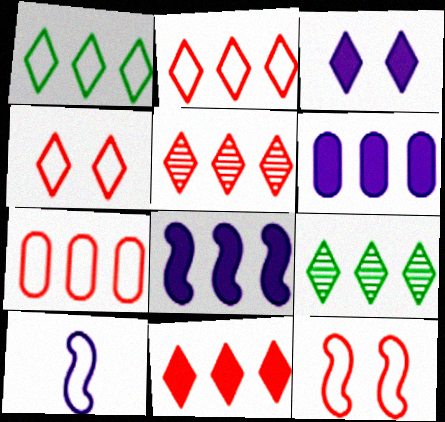[[2, 5, 11], 
[7, 8, 9]]